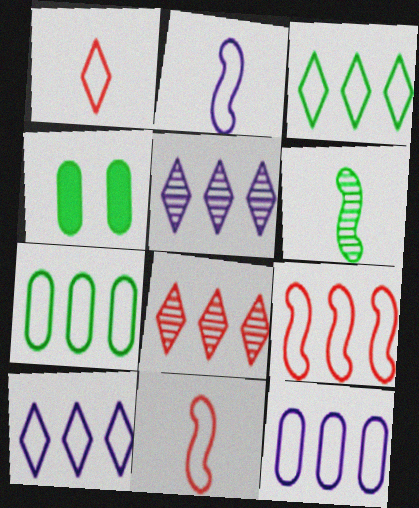[[2, 4, 8], 
[3, 4, 6], 
[3, 9, 12], 
[4, 5, 11], 
[7, 9, 10]]